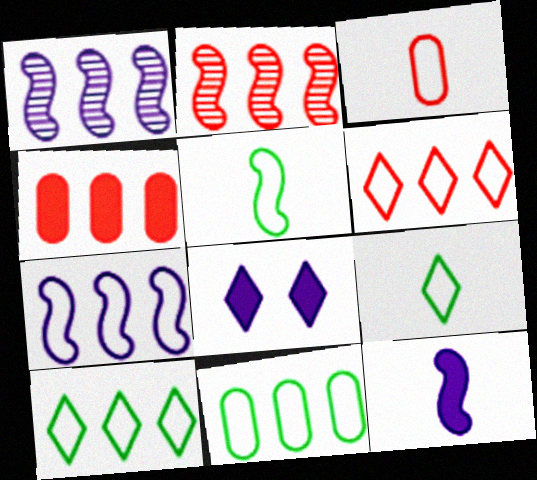[[1, 4, 10], 
[2, 4, 6], 
[6, 7, 11]]